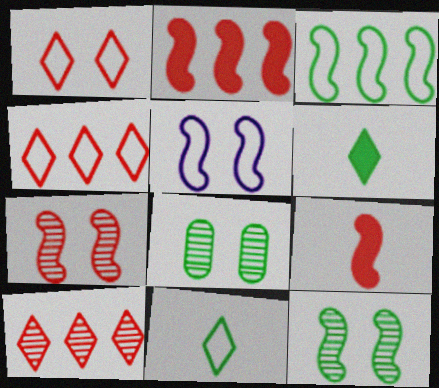[[3, 6, 8]]